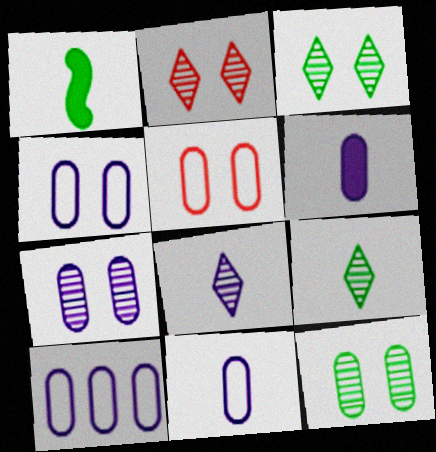[[1, 2, 10], 
[4, 10, 11], 
[6, 7, 10]]